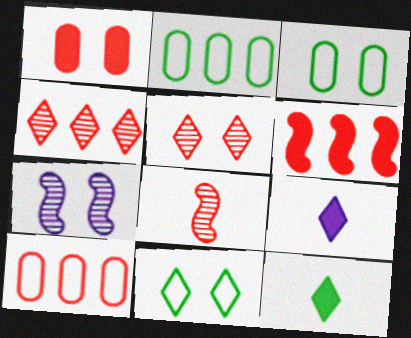[[1, 7, 11], 
[4, 6, 10], 
[4, 9, 11], 
[7, 10, 12]]